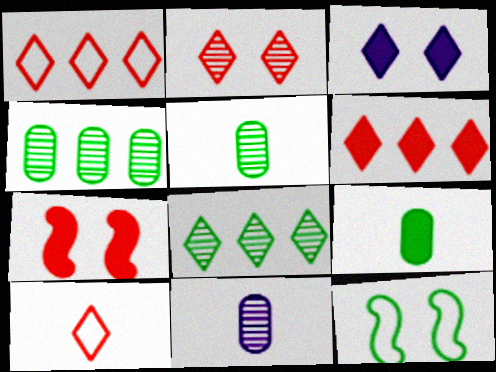[[2, 6, 10], 
[3, 8, 10], 
[6, 11, 12], 
[8, 9, 12]]